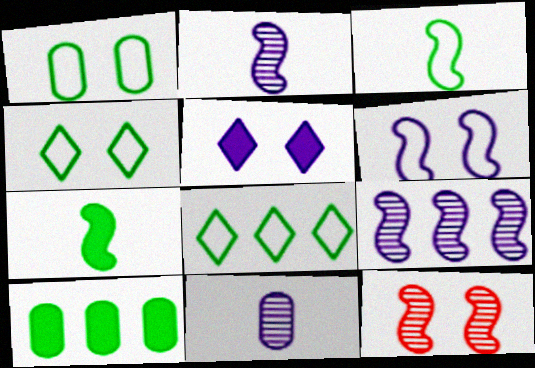[[1, 3, 8], 
[1, 5, 12]]